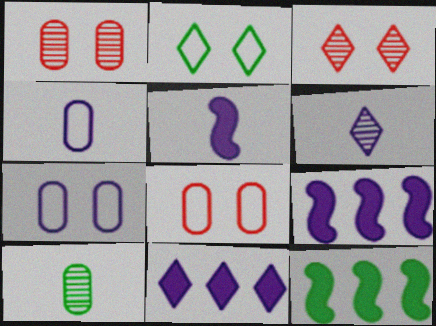[[2, 10, 12], 
[3, 4, 12], 
[4, 5, 6], 
[6, 7, 9], 
[6, 8, 12]]